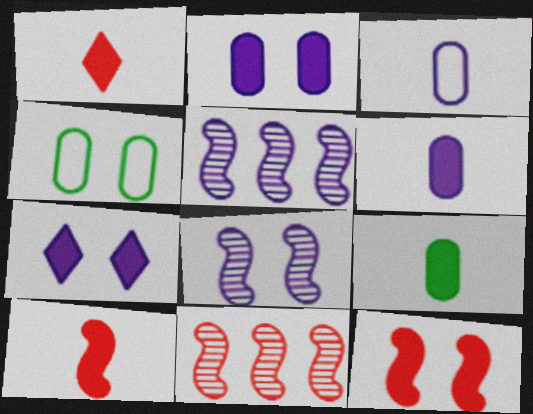[[1, 4, 5], 
[3, 5, 7]]